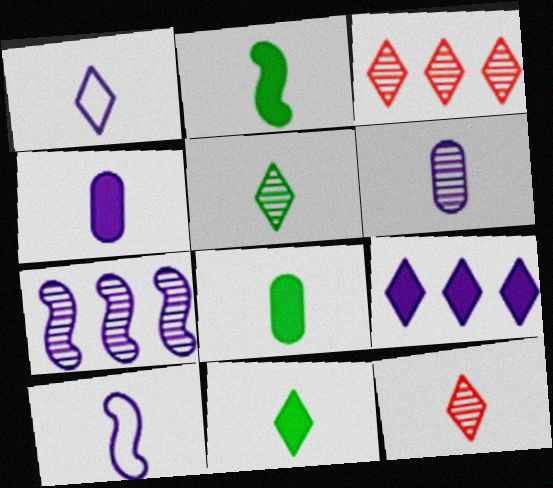[[1, 11, 12], 
[2, 8, 11], 
[8, 10, 12]]